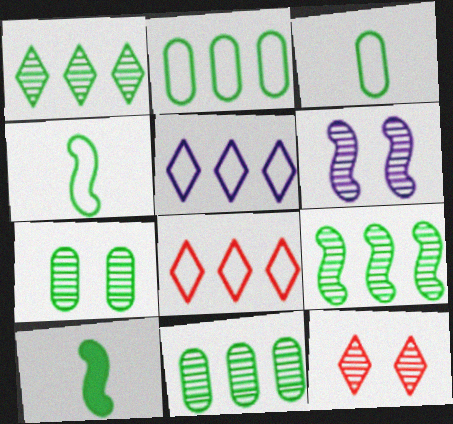[[1, 9, 11], 
[6, 7, 12]]